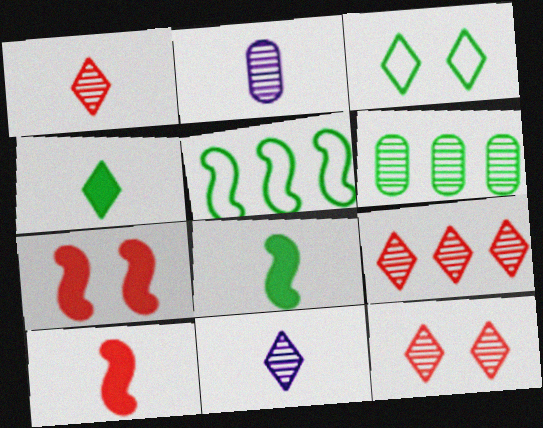[[1, 9, 12], 
[3, 6, 8]]